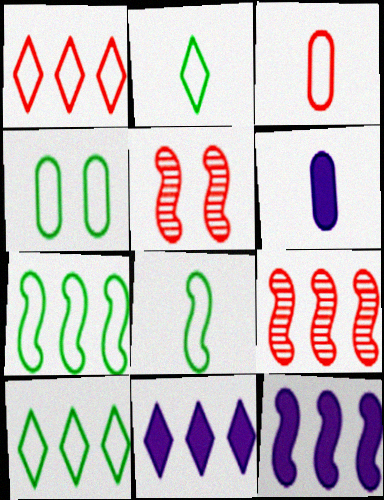[[2, 4, 7], 
[4, 8, 10], 
[5, 6, 10], 
[5, 8, 12], 
[7, 9, 12]]